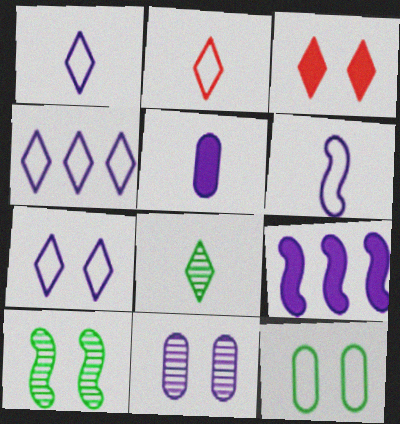[[1, 4, 7], 
[1, 9, 11], 
[3, 4, 8]]